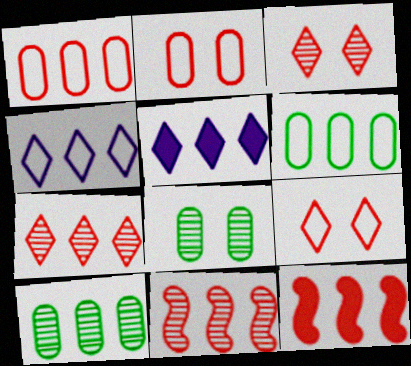[[1, 7, 12], 
[4, 10, 12], 
[5, 6, 11]]